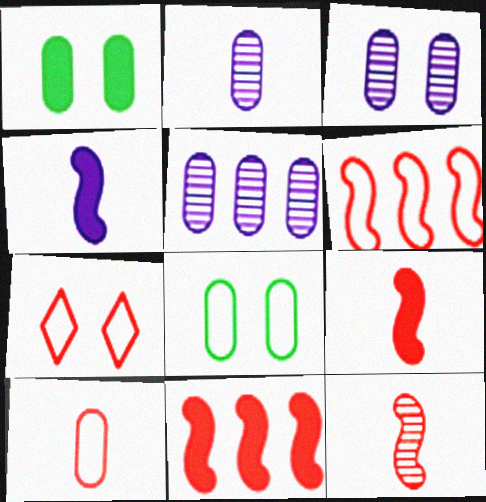[[1, 5, 10], 
[2, 3, 5], 
[6, 7, 10]]